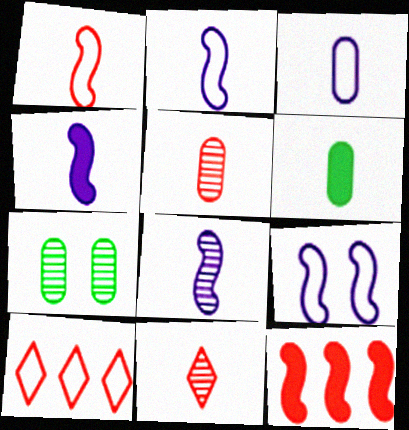[[2, 4, 8], 
[2, 6, 11], 
[3, 5, 6], 
[4, 7, 10]]